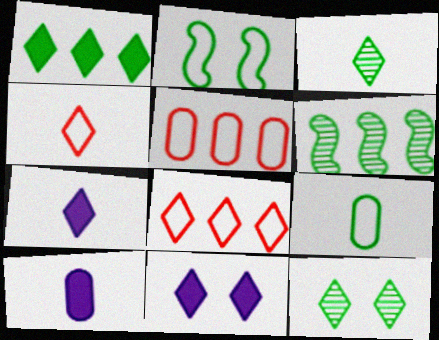[[3, 4, 7], 
[3, 8, 11], 
[7, 8, 12]]